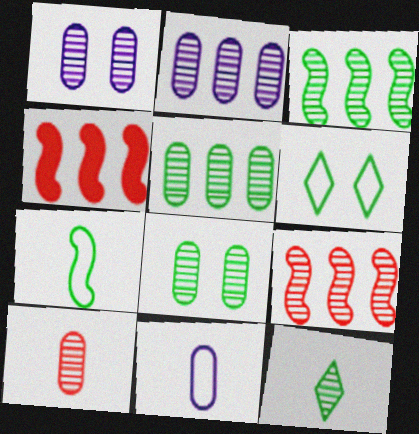[[1, 5, 10], 
[1, 9, 12], 
[2, 8, 10], 
[3, 8, 12]]